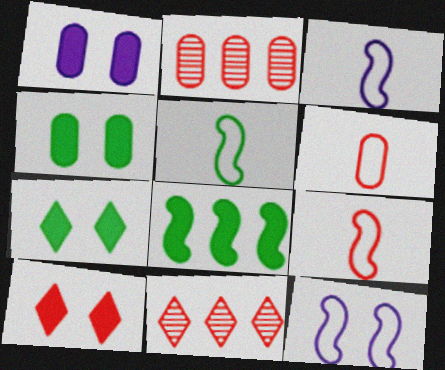[[1, 5, 11], 
[2, 3, 7], 
[2, 9, 10], 
[3, 4, 11], 
[3, 5, 9]]